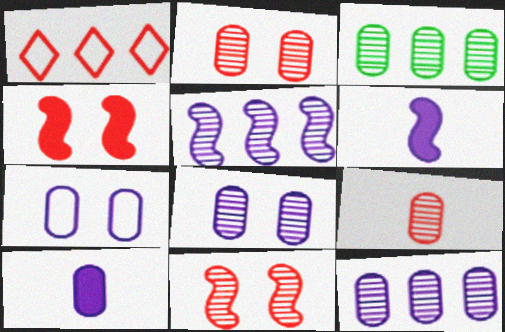[[1, 4, 9], 
[3, 8, 9], 
[7, 10, 12]]